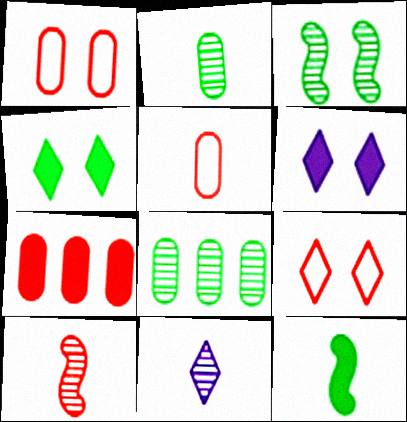[[1, 3, 6], 
[2, 10, 11], 
[5, 11, 12], 
[6, 7, 12], 
[7, 9, 10]]